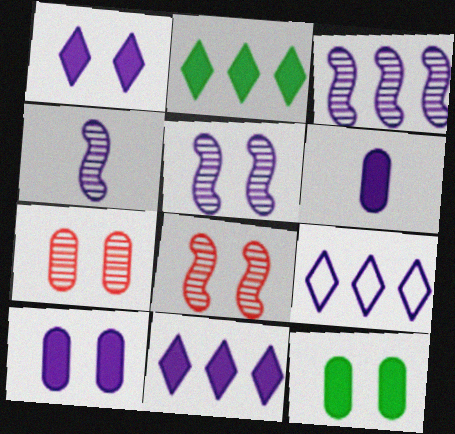[[3, 4, 5], 
[4, 9, 10], 
[5, 6, 9]]